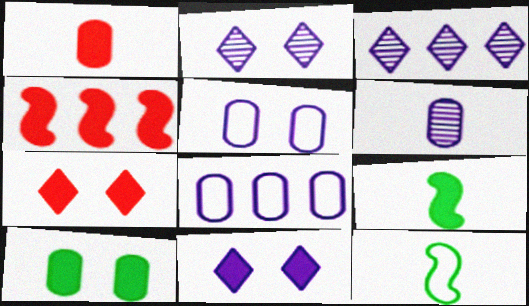[[1, 4, 7]]